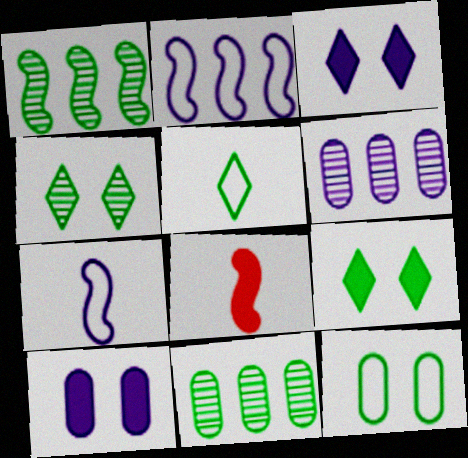[[3, 6, 7]]